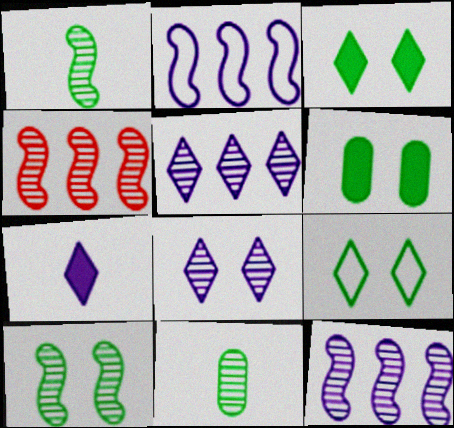[[4, 8, 11], 
[6, 9, 10]]